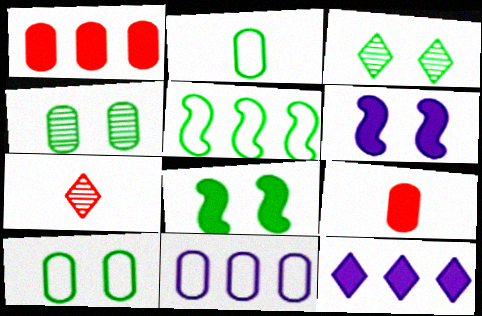[[3, 8, 10], 
[4, 9, 11], 
[7, 8, 11], 
[8, 9, 12]]